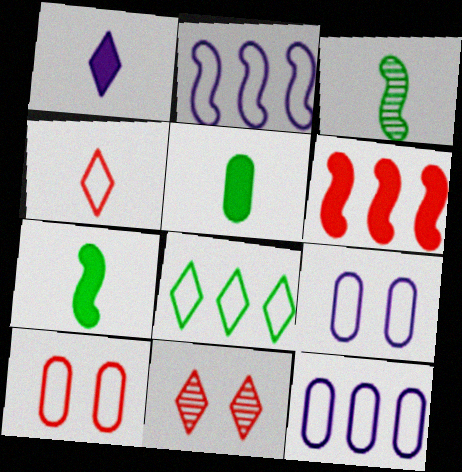[[1, 8, 11], 
[2, 5, 11], 
[7, 11, 12]]